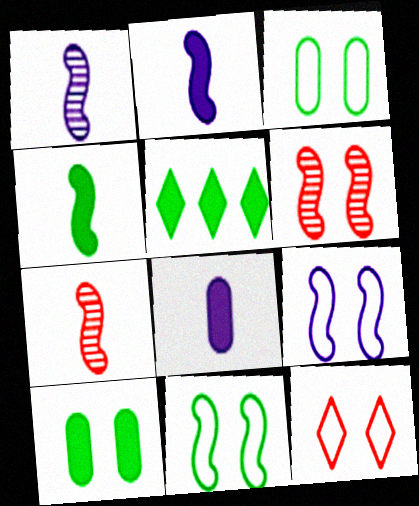[[3, 9, 12], 
[4, 5, 10]]